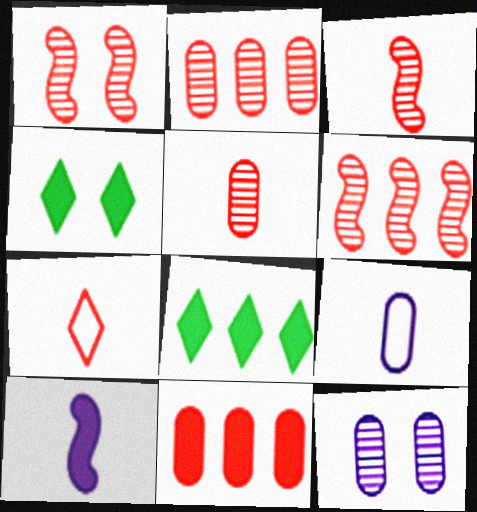[[1, 3, 6], 
[1, 7, 11], 
[1, 8, 9], 
[4, 6, 9], 
[4, 10, 11]]